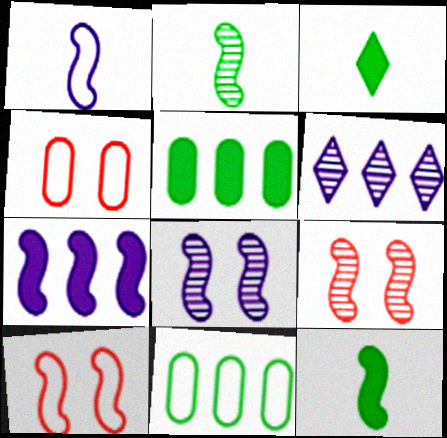[[1, 7, 8], 
[2, 7, 10], 
[4, 6, 12]]